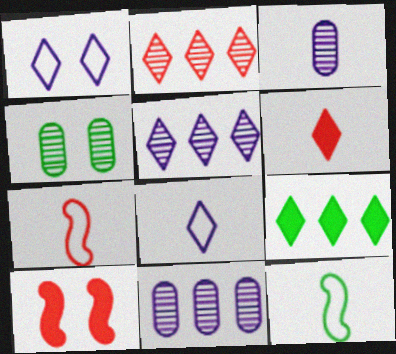[[1, 4, 10], 
[3, 6, 12], 
[4, 9, 12]]